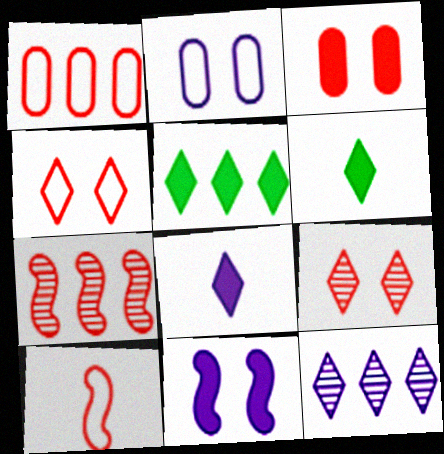[[1, 4, 10], 
[2, 6, 7], 
[4, 6, 12]]